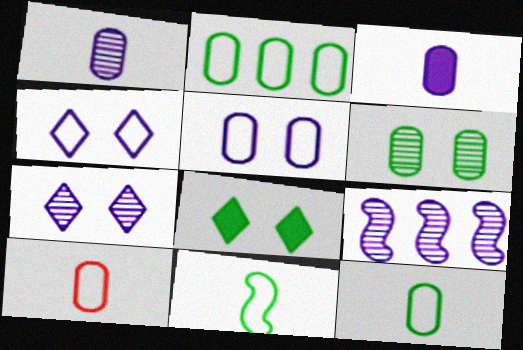[[1, 7, 9], 
[2, 5, 10], 
[3, 4, 9], 
[8, 9, 10]]